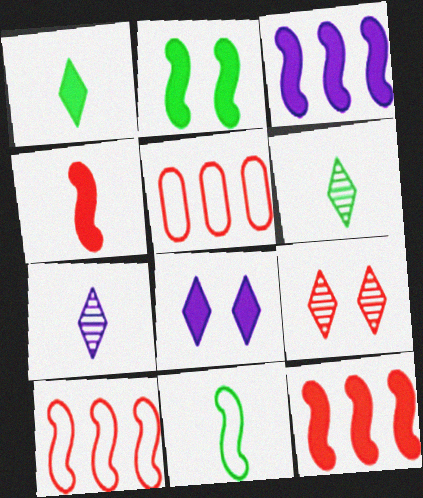[[2, 3, 4], 
[2, 5, 7], 
[4, 5, 9]]